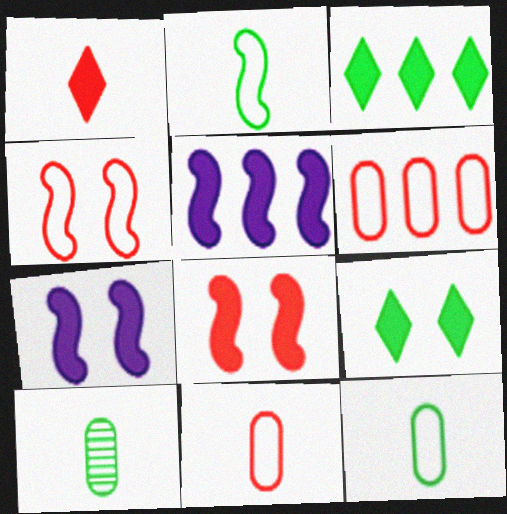[]